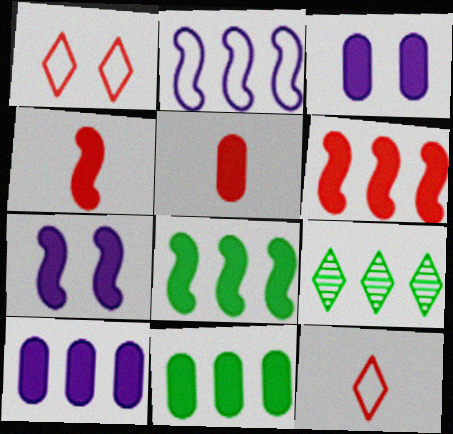[[3, 5, 11], 
[4, 7, 8]]